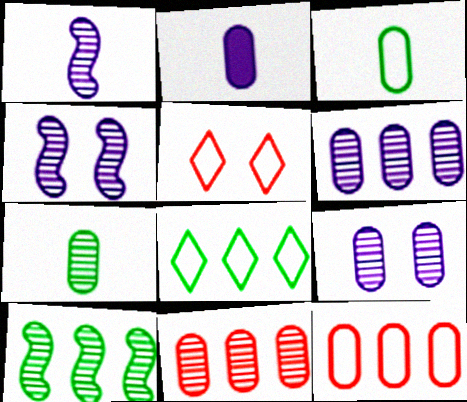[[2, 5, 10], 
[7, 9, 11]]